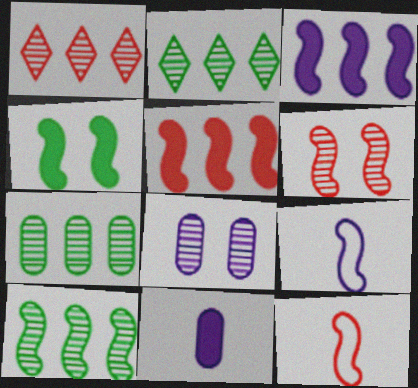[[2, 7, 10], 
[5, 6, 12]]